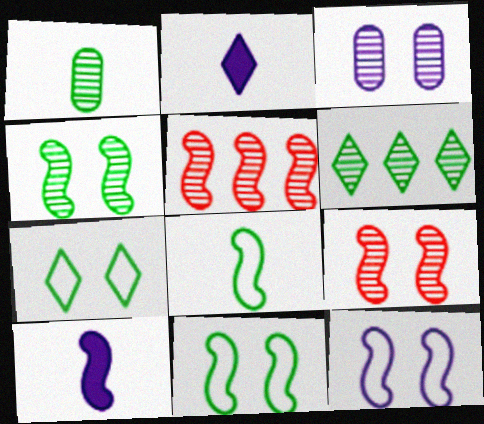[[1, 4, 6], 
[5, 10, 11]]